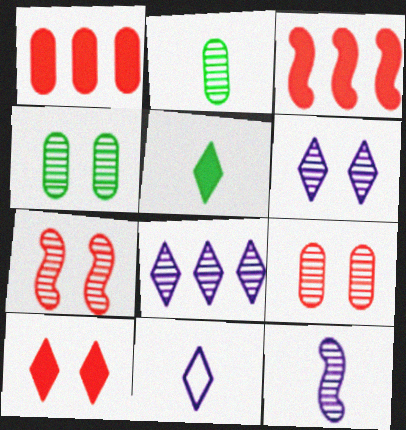[[2, 7, 8], 
[3, 4, 11], 
[4, 6, 7]]